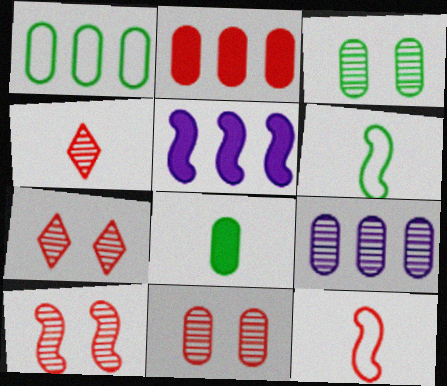[[1, 2, 9], 
[1, 3, 8], 
[2, 7, 12], 
[5, 6, 10], 
[7, 10, 11]]